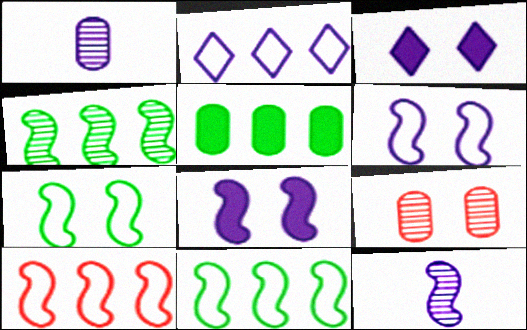[[1, 2, 8], 
[3, 7, 9]]